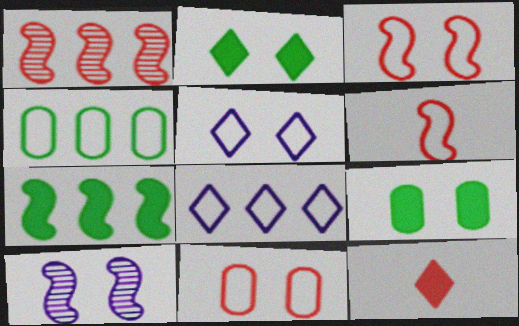[[1, 11, 12], 
[2, 10, 11], 
[4, 5, 6], 
[4, 10, 12], 
[6, 7, 10]]